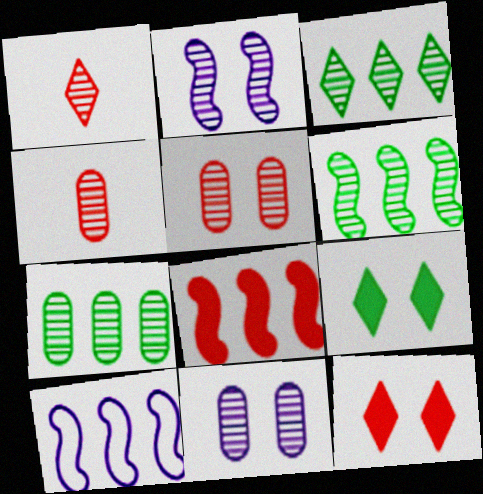[[1, 2, 7], 
[1, 6, 11], 
[2, 3, 4], 
[3, 6, 7], 
[4, 7, 11], 
[4, 9, 10], 
[6, 8, 10]]